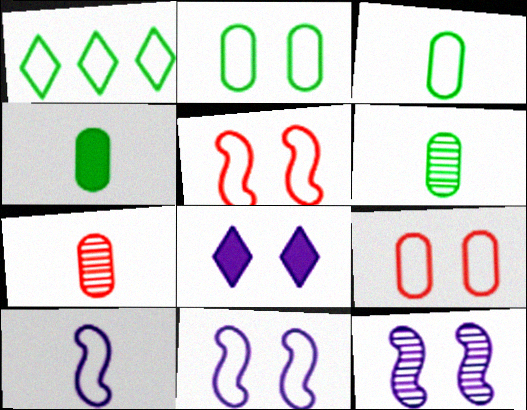[[1, 9, 10], 
[3, 4, 6]]